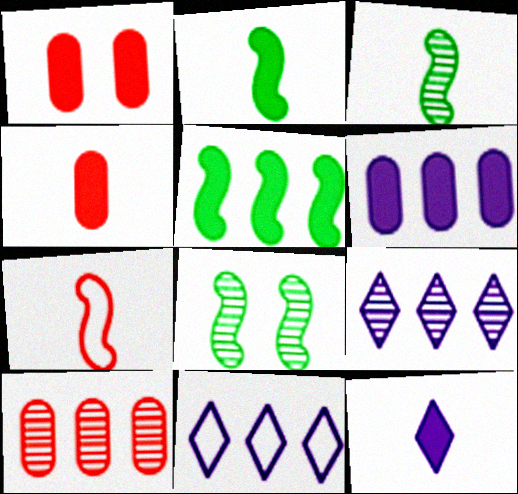[[1, 3, 11], 
[1, 5, 12], 
[2, 4, 12], 
[4, 8, 11], 
[5, 10, 11]]